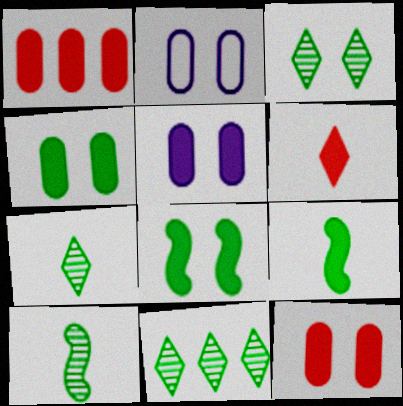[[3, 7, 11], 
[4, 5, 12]]